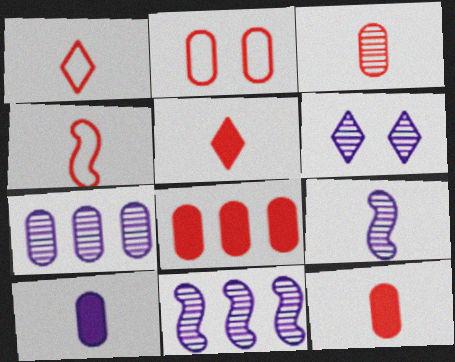[[2, 3, 8], 
[3, 4, 5], 
[6, 7, 9]]